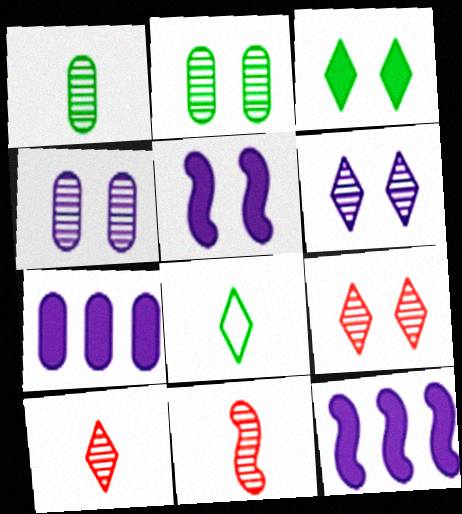[]